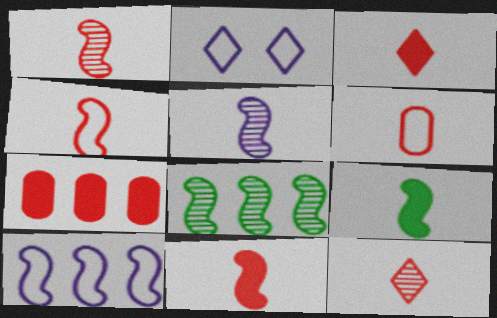[[1, 3, 6], 
[1, 4, 11], 
[4, 5, 9], 
[6, 11, 12]]